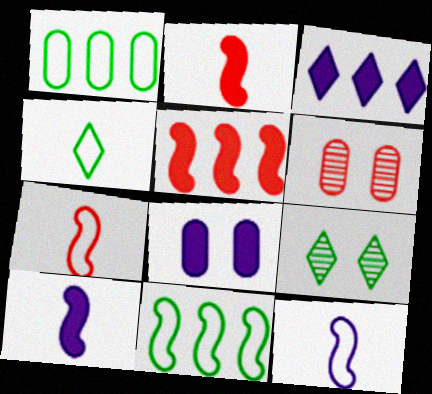[[3, 8, 10]]